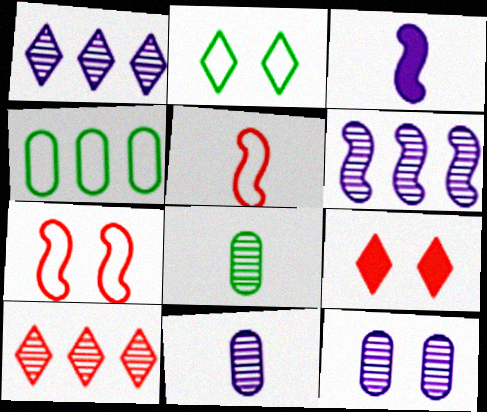[]